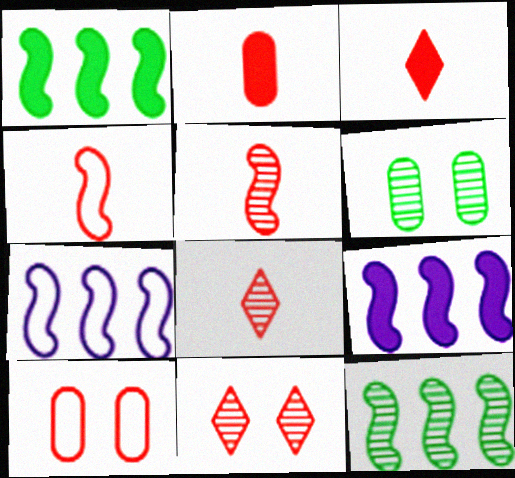[[2, 4, 8], 
[3, 6, 7]]